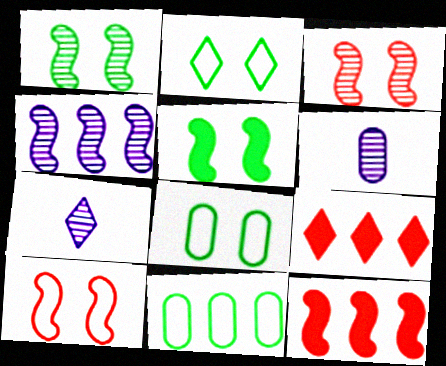[[2, 6, 12], 
[2, 7, 9], 
[4, 9, 11], 
[7, 8, 12]]